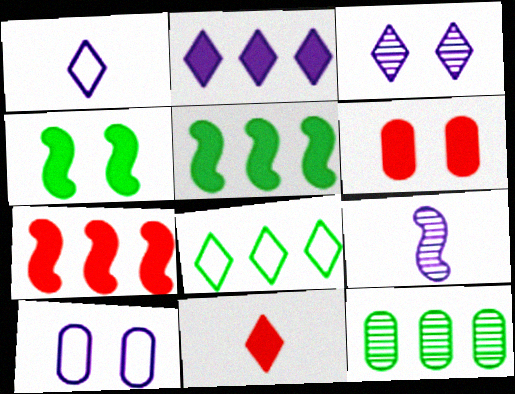[[1, 2, 3], 
[2, 9, 10], 
[3, 8, 11], 
[5, 8, 12], 
[6, 7, 11], 
[6, 8, 9]]